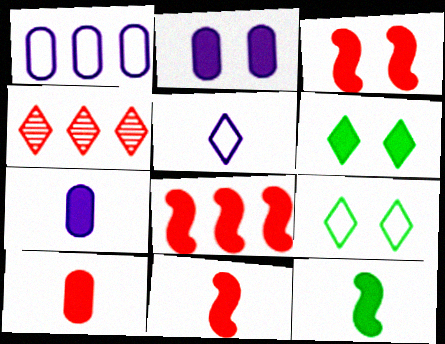[[2, 3, 6], 
[3, 8, 11], 
[4, 5, 6], 
[6, 7, 8]]